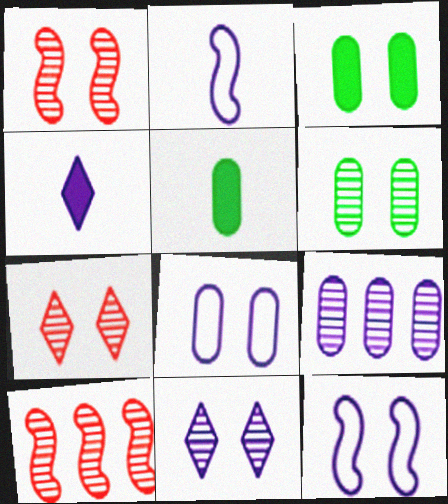[[1, 6, 11], 
[3, 7, 12], 
[4, 9, 12]]